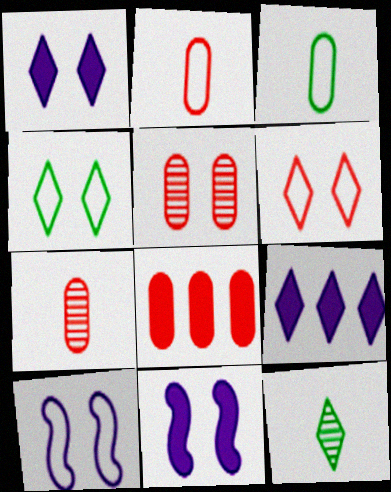[[2, 5, 8], 
[4, 5, 11], 
[6, 9, 12], 
[8, 10, 12]]